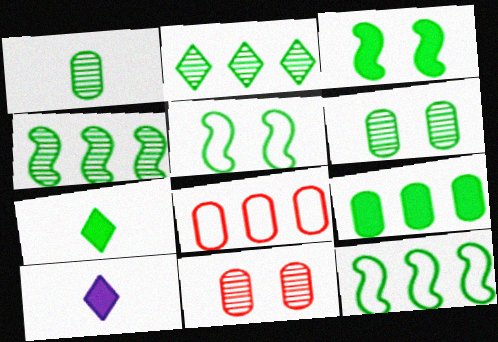[[2, 9, 12], 
[3, 7, 9], 
[6, 7, 12], 
[10, 11, 12]]